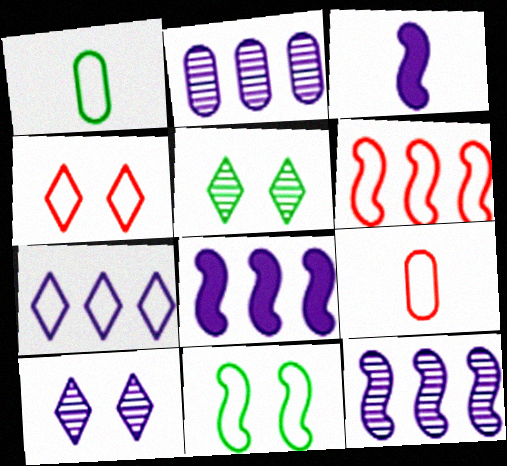[[2, 7, 8], 
[4, 6, 9], 
[5, 8, 9], 
[7, 9, 11]]